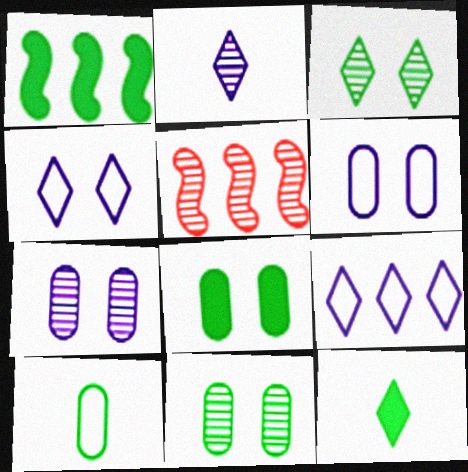[[1, 3, 10], 
[1, 8, 12], 
[2, 5, 11], 
[5, 6, 12]]